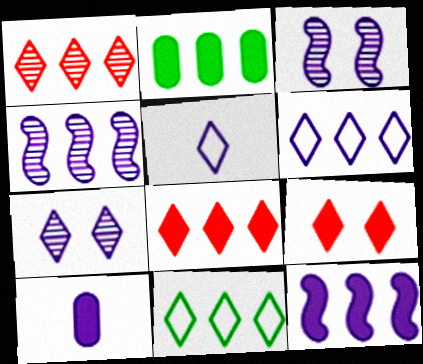[[2, 8, 12], 
[3, 6, 10]]